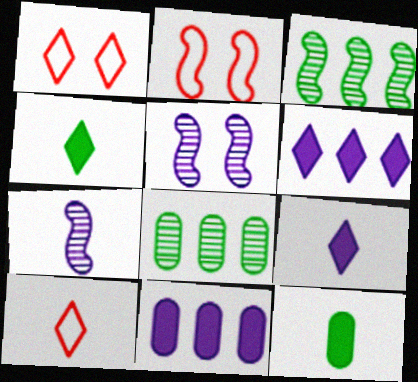[[2, 8, 9], 
[7, 10, 12]]